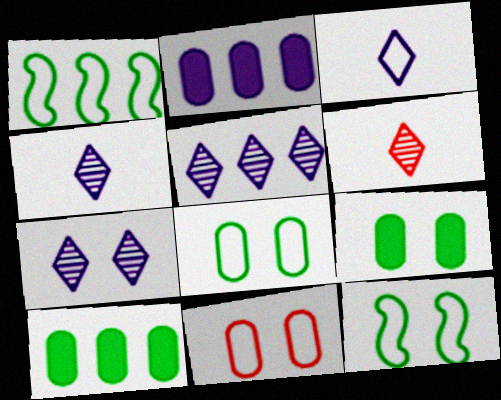[[1, 3, 11], 
[2, 6, 12], 
[4, 5, 7]]